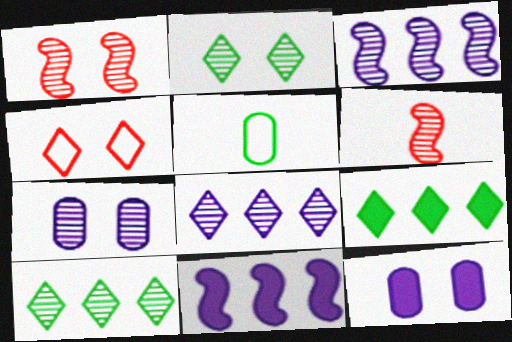[[1, 2, 7], 
[6, 7, 10]]